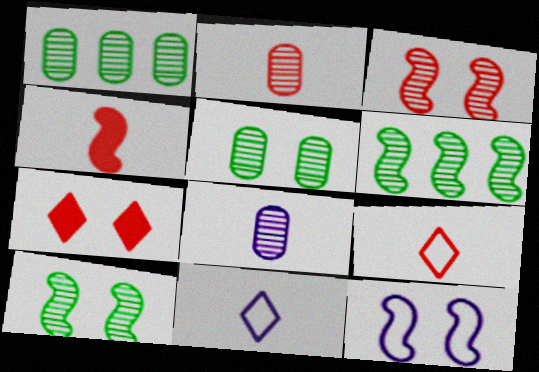[[2, 4, 9], 
[4, 6, 12], 
[5, 7, 12]]